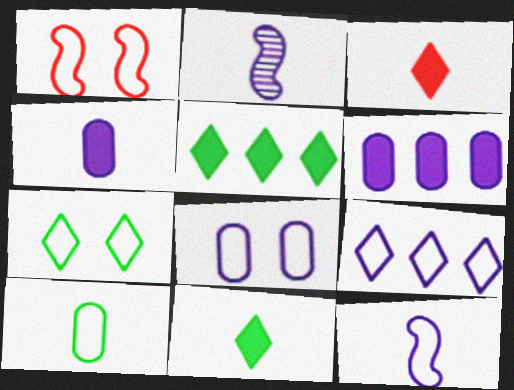[[1, 7, 8], 
[1, 9, 10], 
[2, 3, 10], 
[8, 9, 12]]